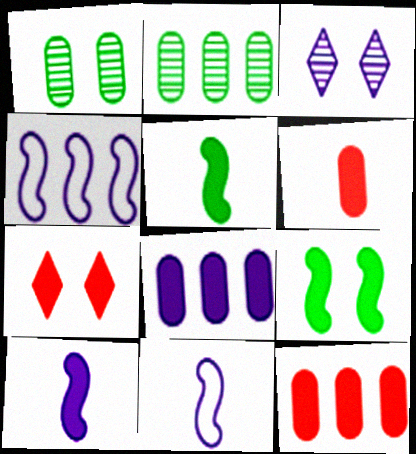[[2, 7, 11], 
[3, 8, 11], 
[5, 7, 8]]